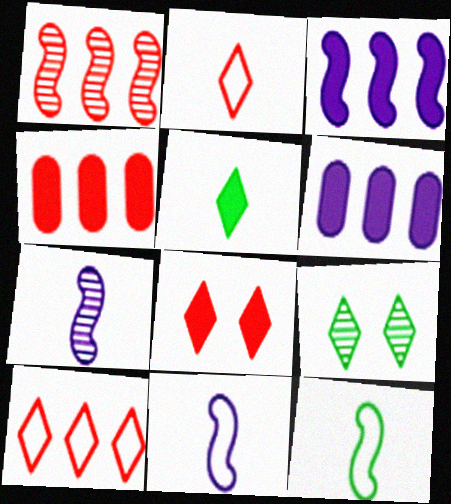[[1, 4, 10], 
[4, 9, 11]]